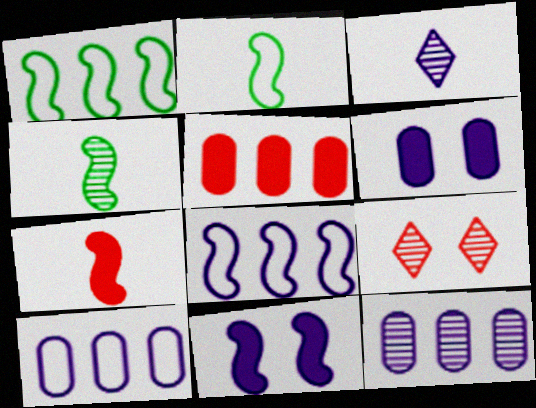[[3, 6, 8], 
[3, 10, 11], 
[4, 9, 12]]